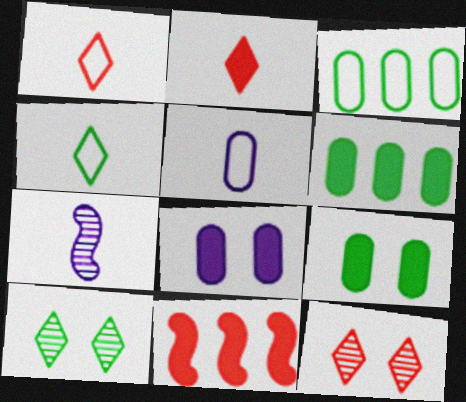[[5, 10, 11]]